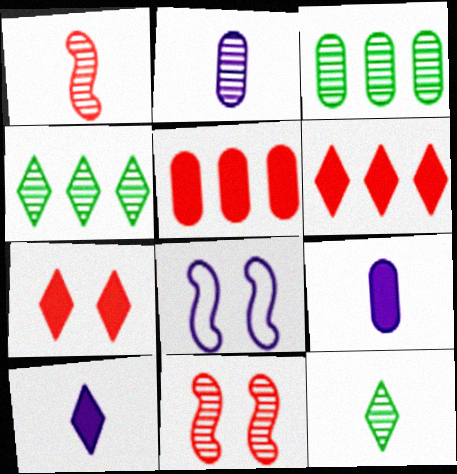[[1, 2, 12], 
[2, 4, 11], 
[5, 8, 12]]